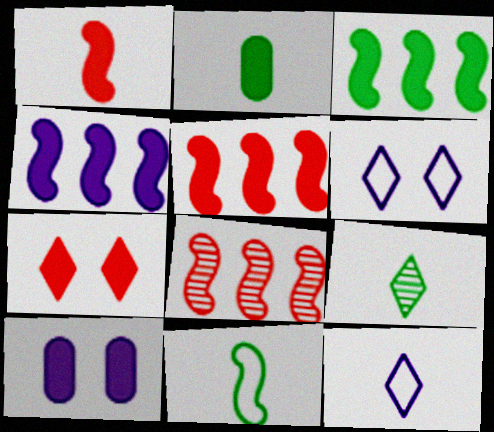[[2, 4, 7], 
[2, 6, 8], 
[2, 9, 11], 
[3, 4, 5]]